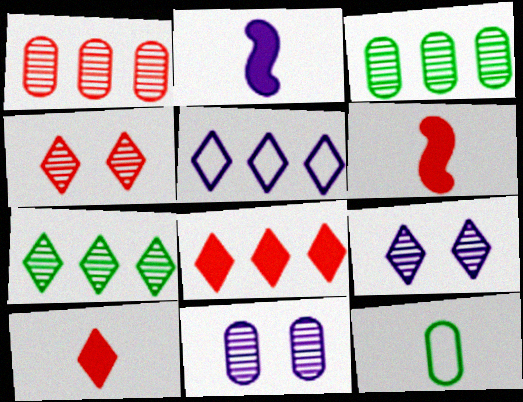[[2, 5, 11], 
[5, 7, 8]]